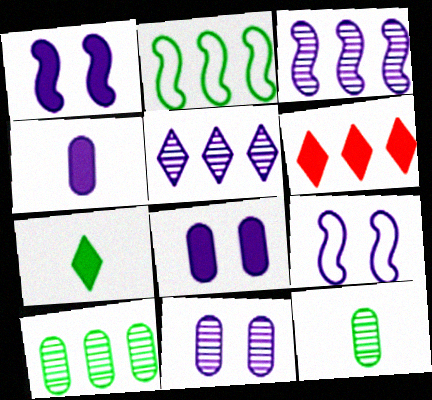[[4, 5, 9], 
[6, 9, 12]]